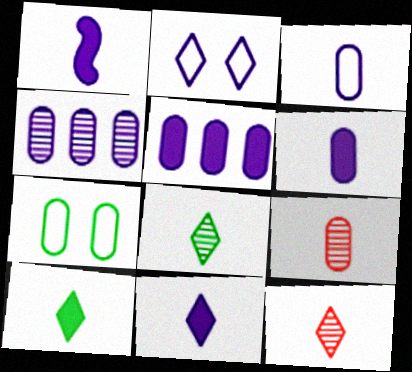[[1, 2, 4], 
[1, 6, 11], 
[5, 7, 9]]